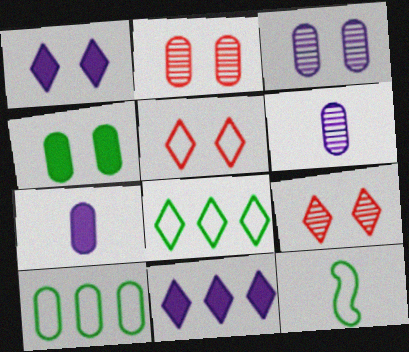[[2, 7, 10], 
[2, 11, 12]]